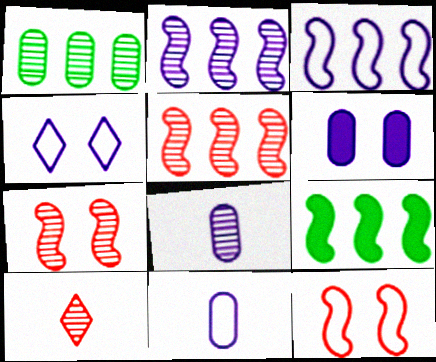[[3, 4, 11], 
[3, 5, 9]]